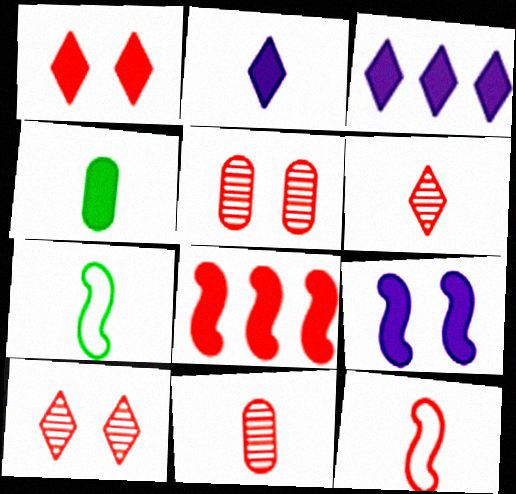[[2, 7, 11], 
[3, 5, 7]]